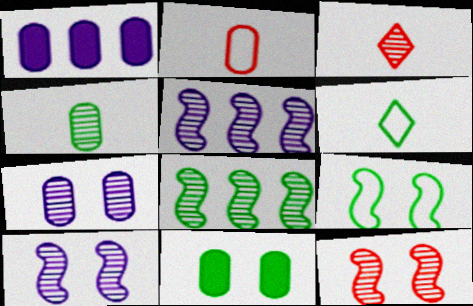[[1, 3, 9], 
[1, 6, 12], 
[3, 7, 8], 
[6, 8, 11]]